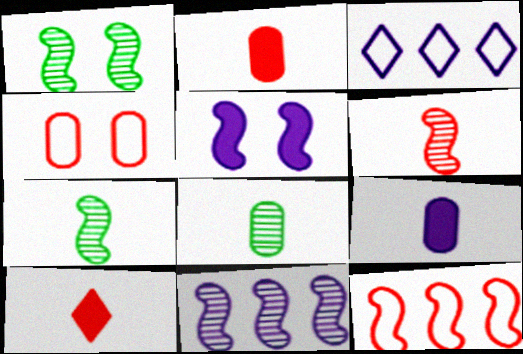[[1, 2, 3], 
[1, 6, 11], 
[5, 7, 12]]